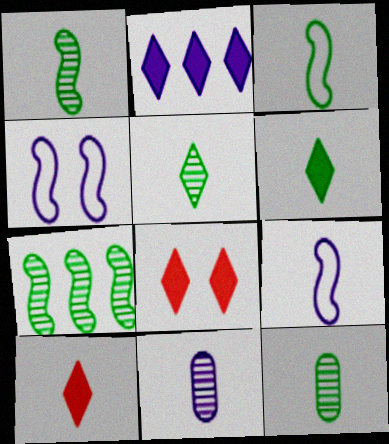[[1, 5, 12], 
[2, 4, 11], 
[2, 6, 8], 
[3, 6, 12], 
[3, 10, 11], 
[9, 10, 12]]